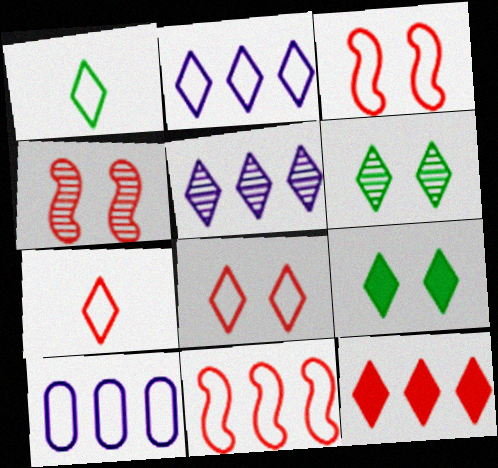[[1, 2, 8], 
[1, 3, 10], 
[5, 7, 9]]